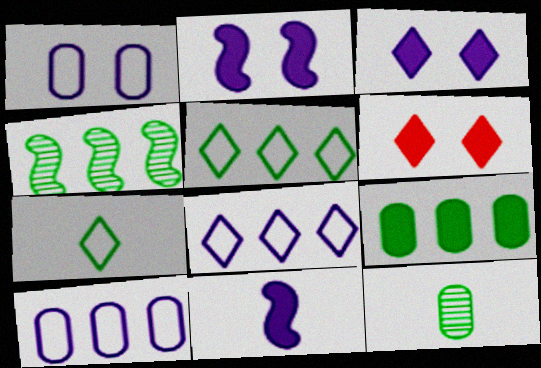[[4, 5, 9], 
[6, 9, 11]]